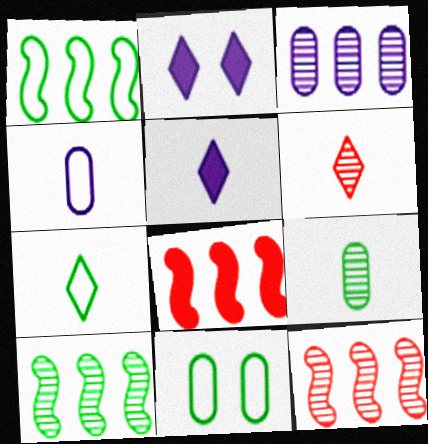[[1, 7, 11], 
[5, 6, 7], 
[5, 11, 12]]